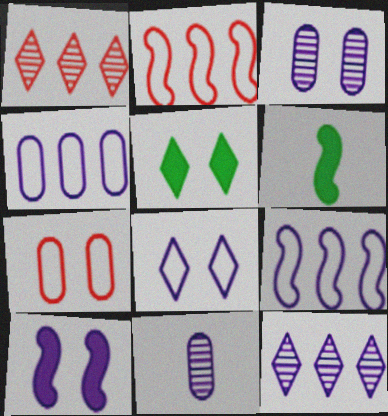[[2, 5, 11], 
[3, 8, 10], 
[6, 7, 12]]